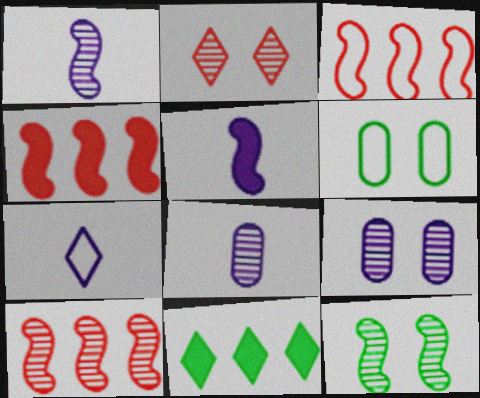[[1, 10, 12], 
[2, 7, 11], 
[2, 9, 12], 
[3, 4, 10], 
[3, 5, 12], 
[3, 6, 7], 
[5, 7, 8]]